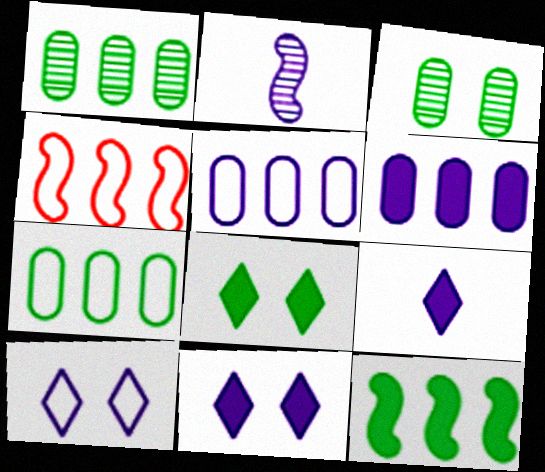[[2, 5, 11], 
[2, 6, 10], 
[3, 4, 9]]